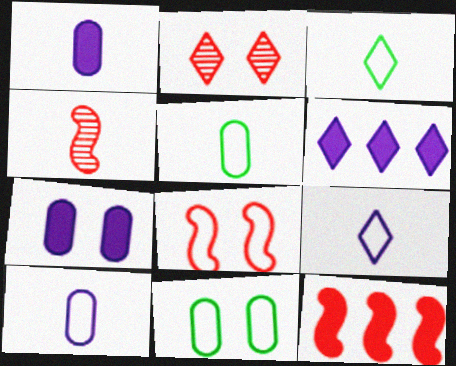[[1, 3, 4], 
[2, 3, 6], 
[4, 6, 11], 
[4, 8, 12]]